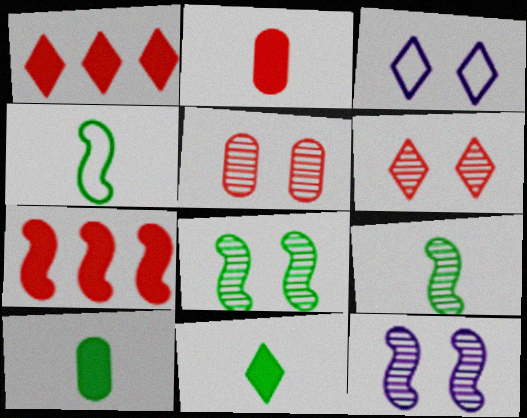[[4, 7, 12]]